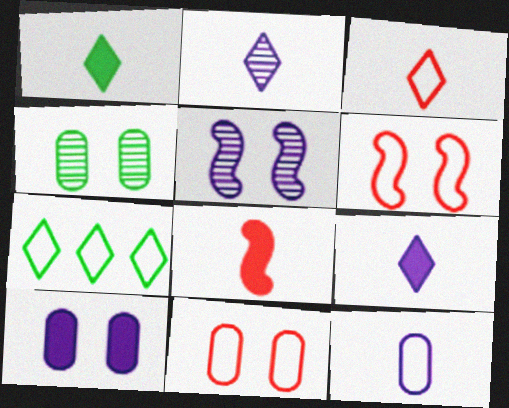[[1, 2, 3], 
[4, 10, 11], 
[6, 7, 12]]